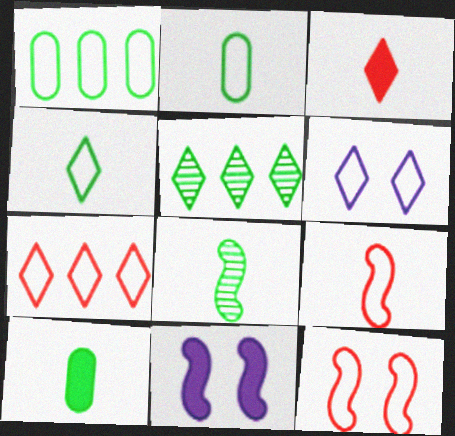[[1, 6, 9], 
[3, 5, 6], 
[4, 6, 7], 
[4, 8, 10]]